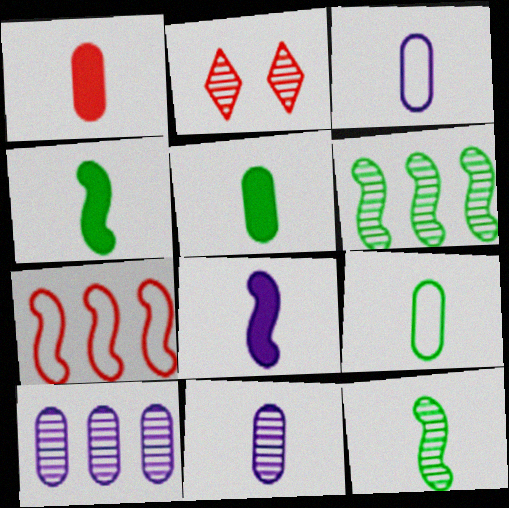[[1, 2, 7], 
[1, 9, 11], 
[2, 6, 11], 
[2, 10, 12]]